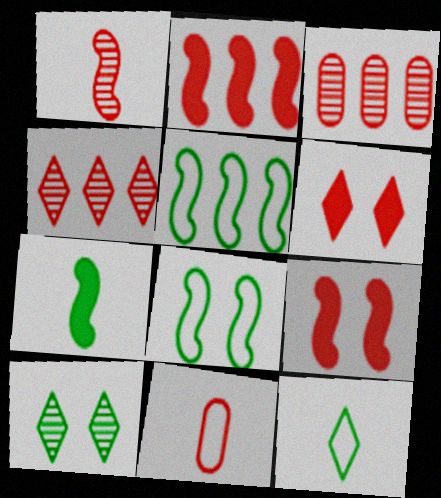[[4, 9, 11]]